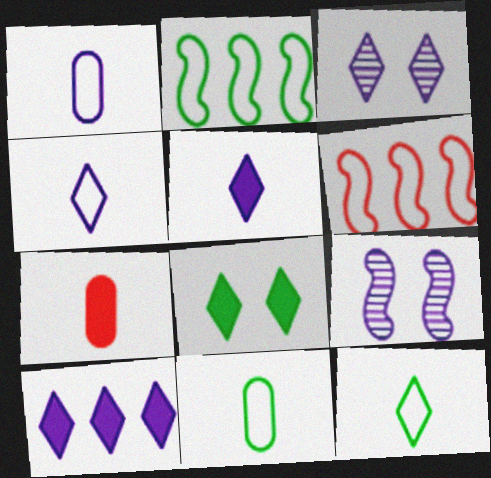[[1, 9, 10], 
[2, 3, 7], 
[3, 4, 10]]